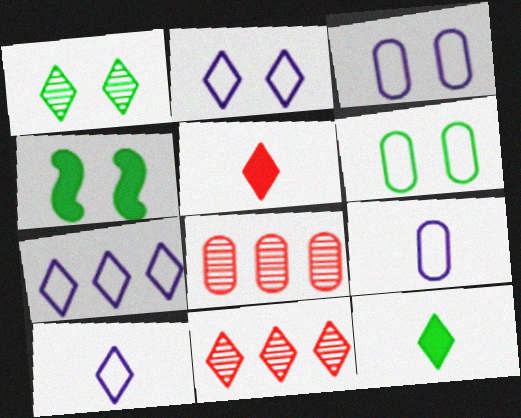[[1, 4, 6], 
[1, 5, 7], 
[2, 7, 10], 
[2, 11, 12], 
[4, 8, 10], 
[4, 9, 11]]